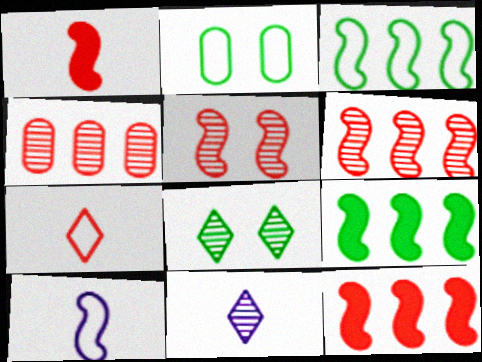[[2, 11, 12], 
[5, 9, 10]]